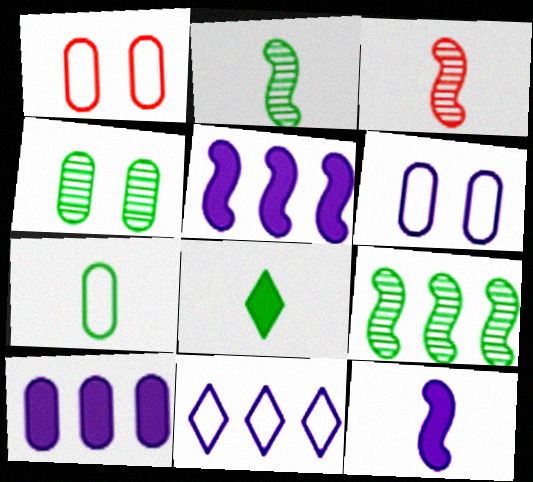[[2, 7, 8]]